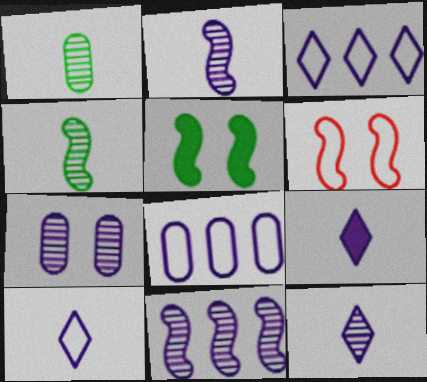[[7, 11, 12], 
[9, 10, 12]]